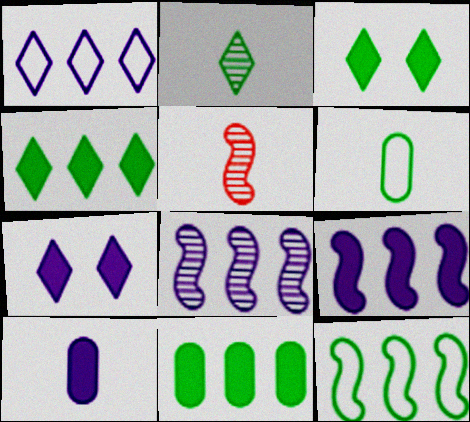[[7, 9, 10]]